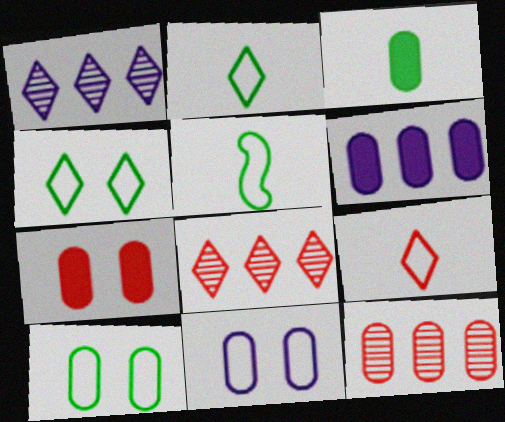[[1, 5, 7], 
[3, 6, 7], 
[3, 11, 12]]